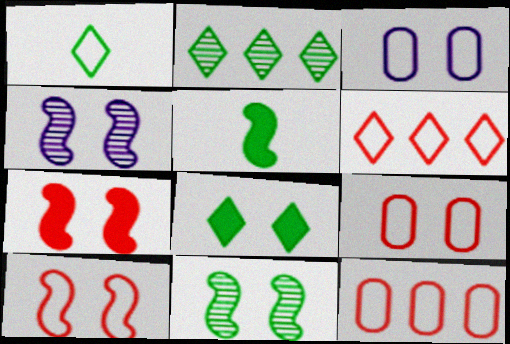[[1, 2, 8], 
[4, 8, 9]]